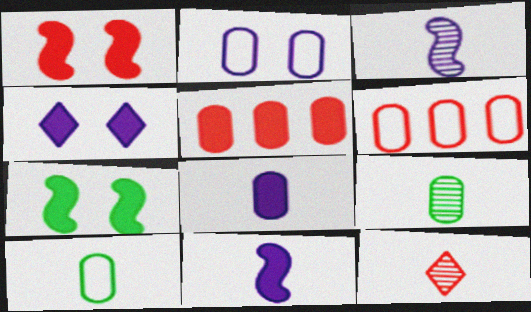[[1, 6, 12], 
[2, 5, 9], 
[2, 6, 10], 
[3, 9, 12], 
[10, 11, 12]]